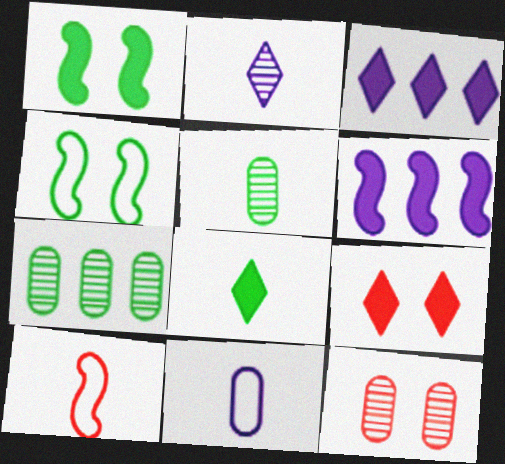[[3, 8, 9], 
[4, 7, 8]]